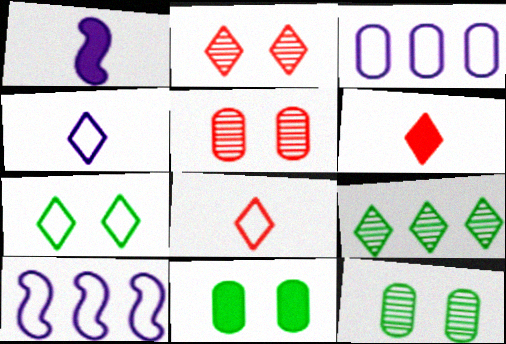[[6, 10, 12]]